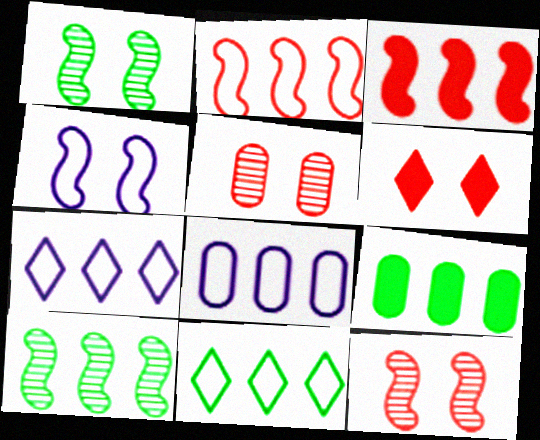[[2, 8, 11], 
[9, 10, 11]]